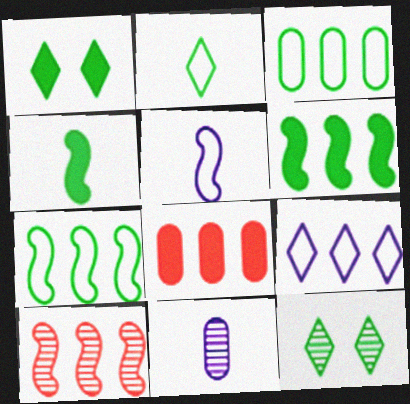[[3, 4, 12], 
[5, 8, 12], 
[10, 11, 12]]